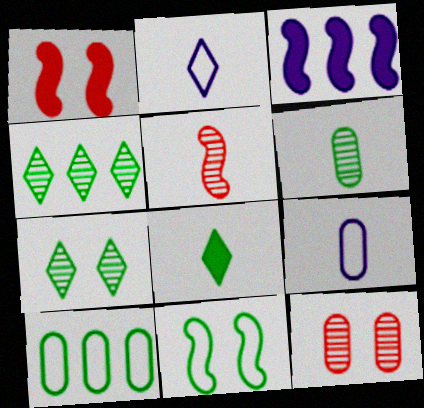[[1, 4, 9], 
[3, 5, 11], 
[5, 8, 9]]